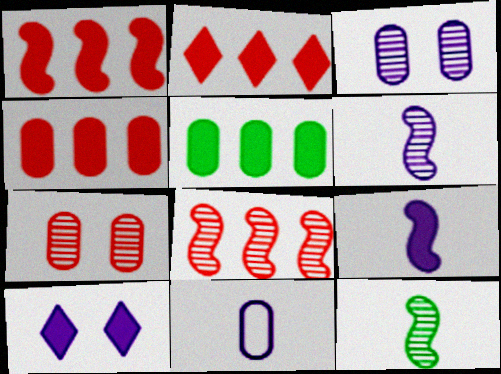[[1, 2, 4], 
[5, 7, 11]]